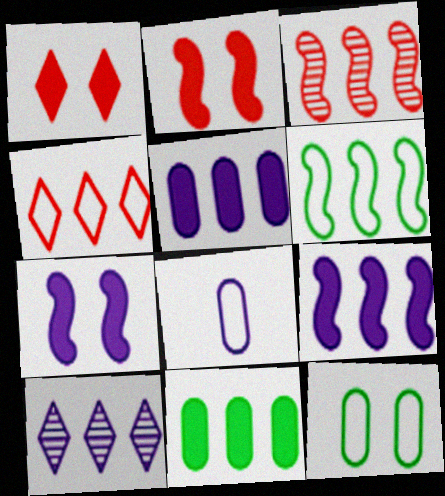[[3, 6, 9], 
[7, 8, 10]]